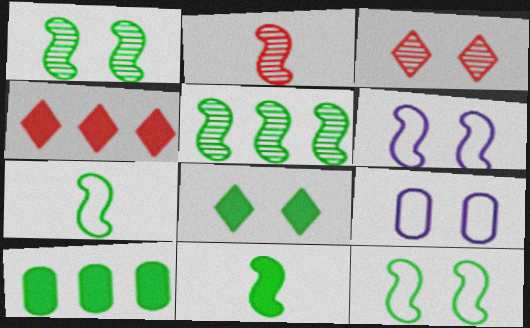[[5, 11, 12], 
[8, 10, 11]]